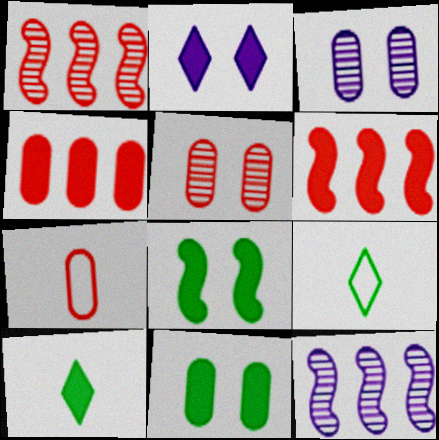[[3, 6, 9], 
[4, 5, 7]]